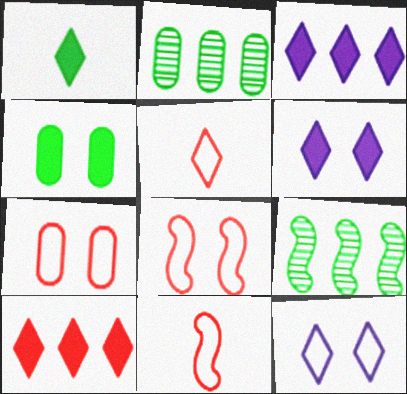[[1, 6, 10], 
[2, 6, 11]]